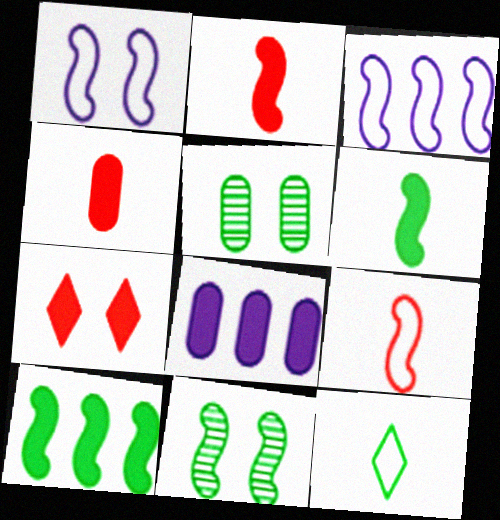[[1, 5, 7], 
[2, 3, 11], 
[5, 10, 12], 
[6, 7, 8]]